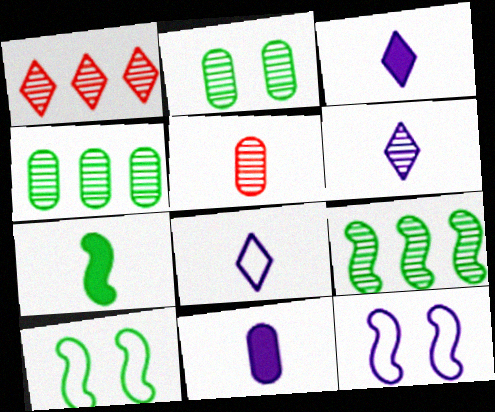[[1, 10, 11], 
[3, 6, 8], 
[5, 7, 8], 
[7, 9, 10]]